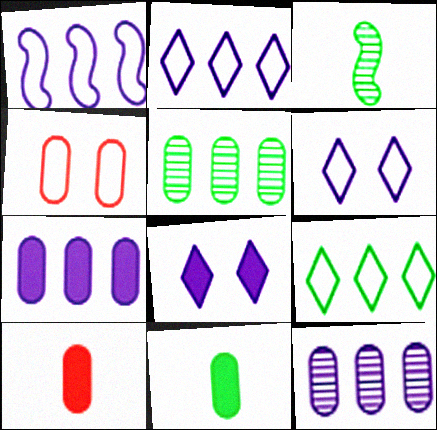[[4, 11, 12]]